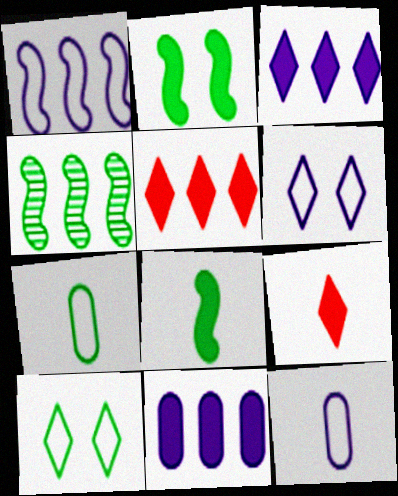[[1, 6, 12], 
[2, 9, 11]]